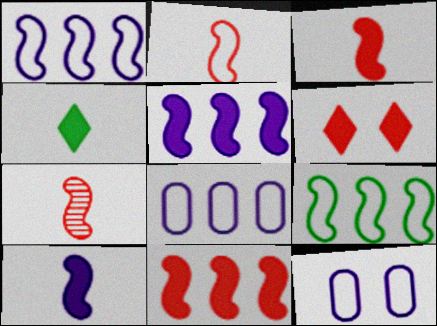[[2, 3, 7]]